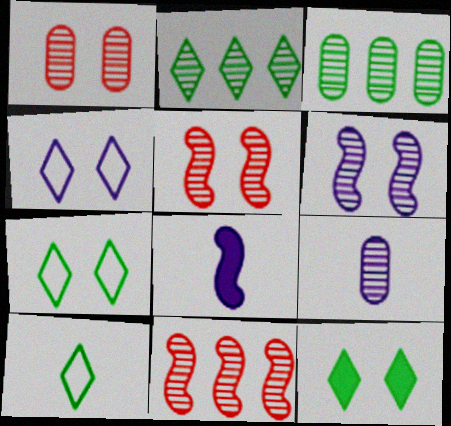[[1, 3, 9], 
[2, 5, 9], 
[2, 10, 12]]